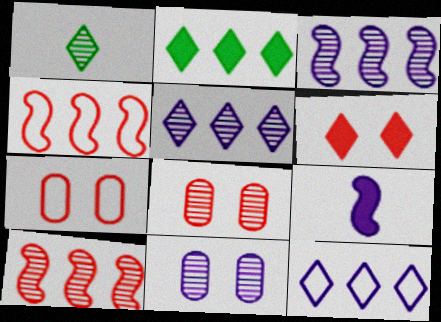[[1, 3, 8], 
[1, 6, 12], 
[1, 10, 11], 
[9, 11, 12]]